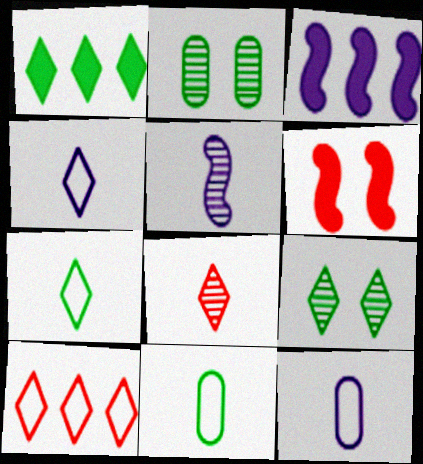[[1, 7, 9]]